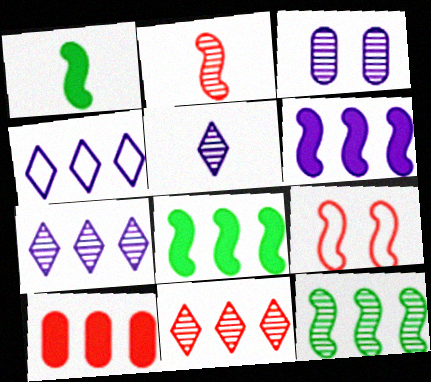[[4, 10, 12]]